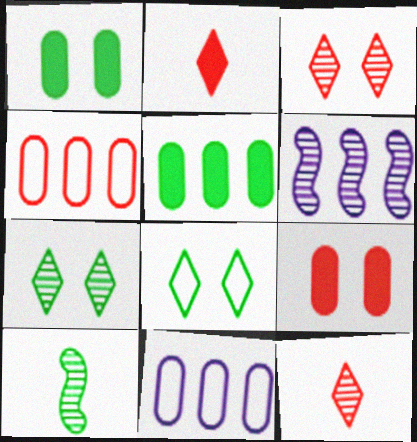[[5, 8, 10]]